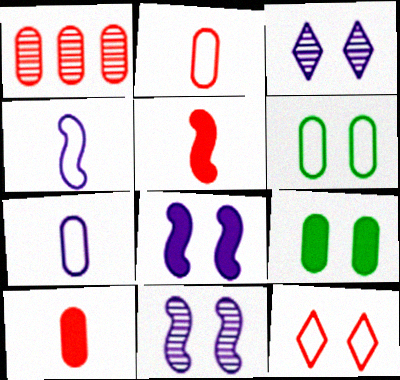[[1, 5, 12], 
[1, 7, 9], 
[9, 11, 12]]